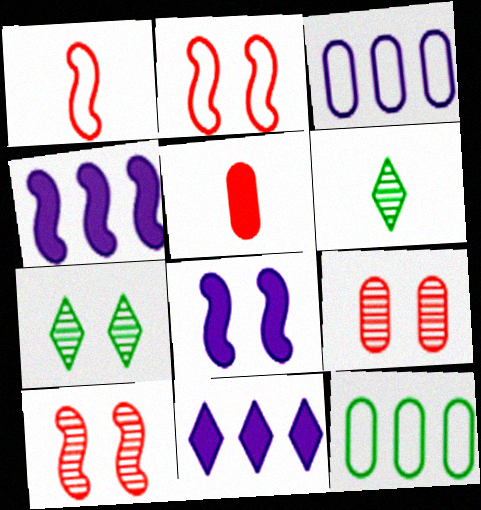[]